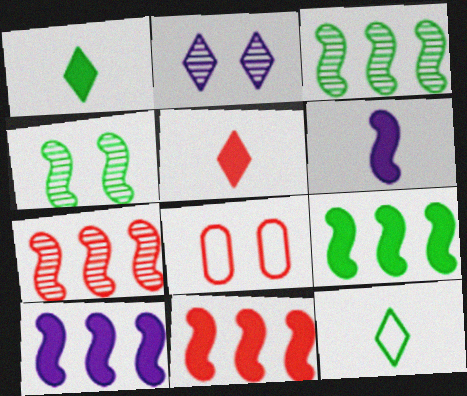[[5, 7, 8], 
[9, 10, 11]]